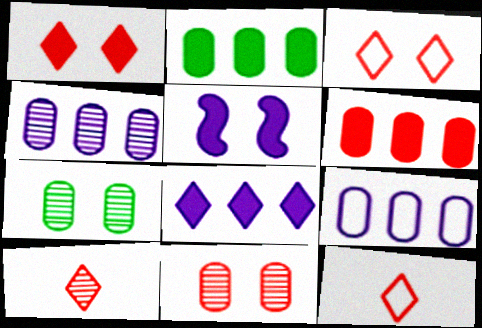[[3, 5, 7]]